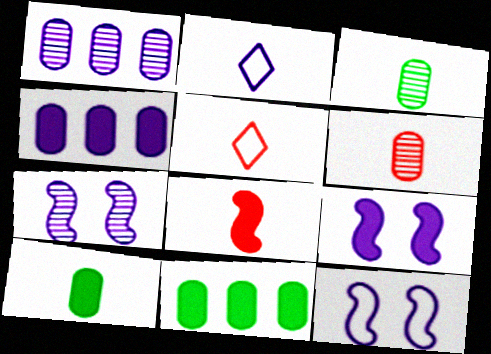[[1, 2, 9], 
[2, 3, 8], 
[2, 4, 7], 
[5, 6, 8], 
[5, 7, 11], 
[7, 9, 12]]